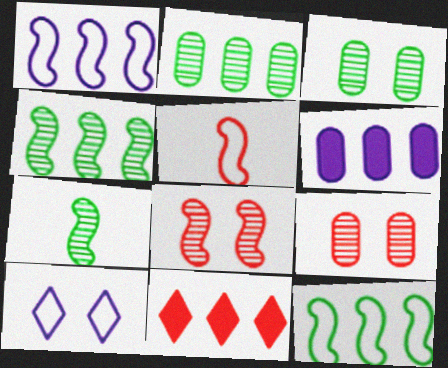[[1, 2, 11], 
[5, 9, 11]]